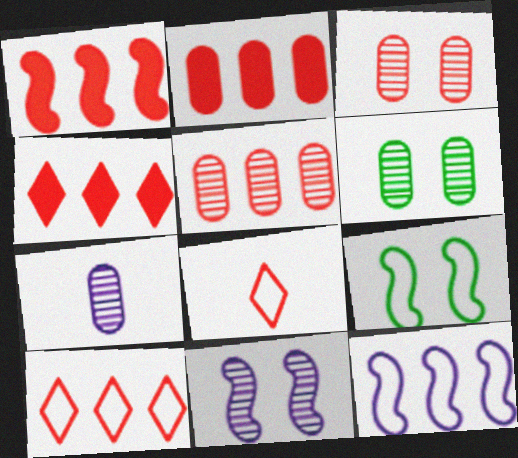[[1, 2, 4], 
[1, 3, 8], 
[1, 5, 10], 
[4, 7, 9], 
[5, 6, 7]]